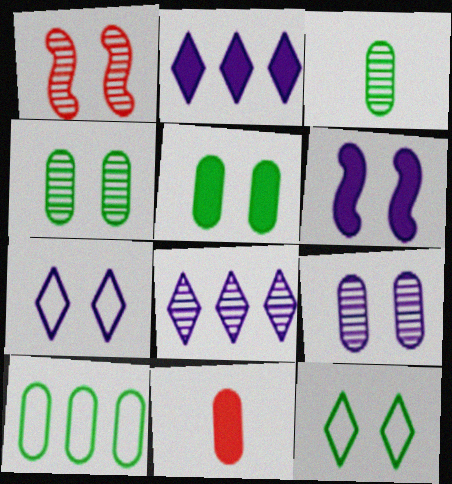[[1, 3, 8], 
[1, 5, 7], 
[3, 5, 10], 
[6, 7, 9], 
[9, 10, 11]]